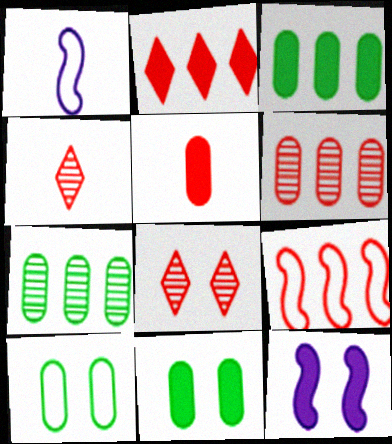[[1, 3, 8], 
[2, 6, 9], 
[5, 8, 9], 
[8, 10, 12]]